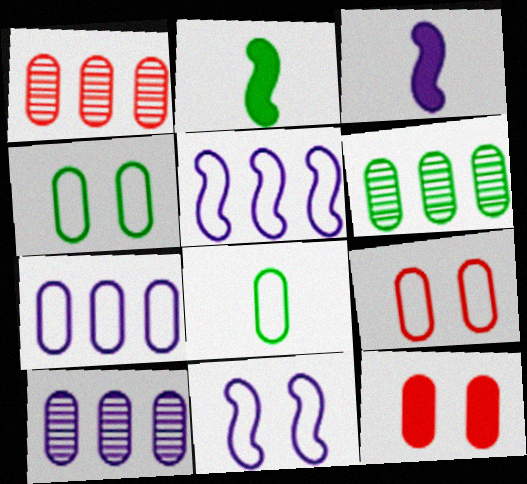[[1, 6, 10], 
[7, 8, 9], 
[8, 10, 12]]